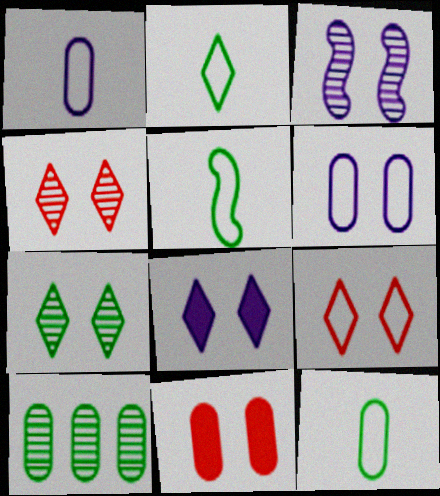[[1, 10, 11], 
[2, 5, 12], 
[3, 6, 8], 
[7, 8, 9]]